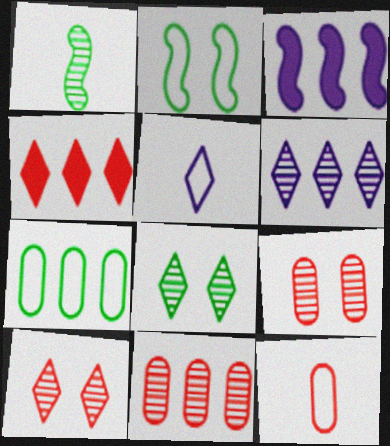[[1, 6, 9], 
[3, 8, 12], 
[4, 5, 8]]